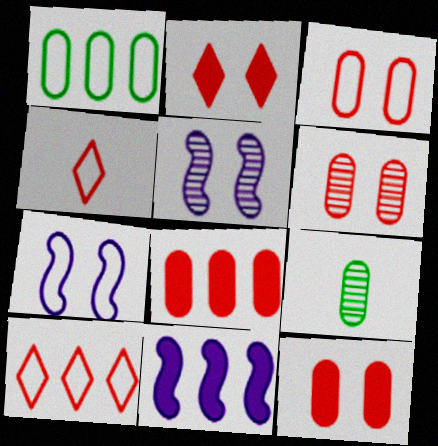[[1, 4, 7], 
[3, 6, 12]]